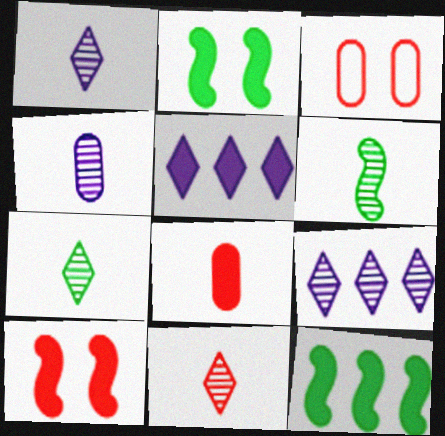[[1, 3, 12], 
[1, 7, 11], 
[2, 5, 8], 
[3, 5, 6], 
[4, 6, 11]]